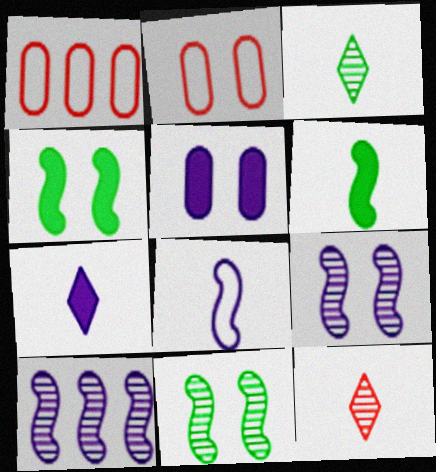[[1, 7, 11]]